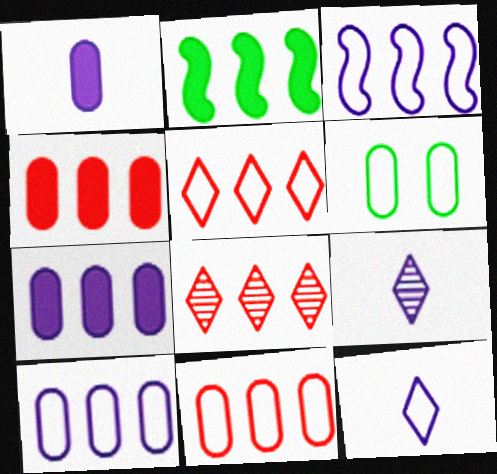[[2, 8, 10]]